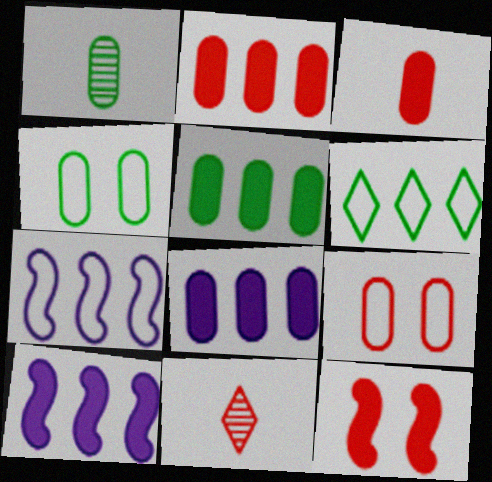[[1, 4, 5], 
[1, 8, 9], 
[2, 5, 8], 
[4, 10, 11]]